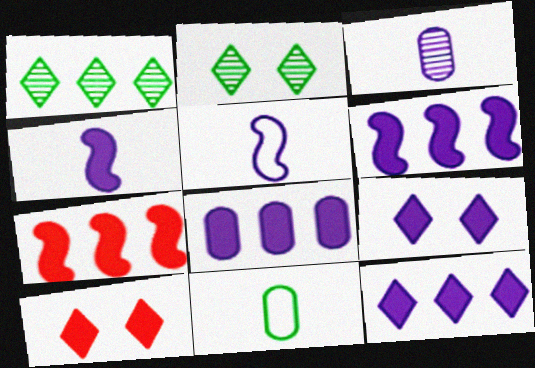[[4, 8, 9], 
[6, 8, 12]]